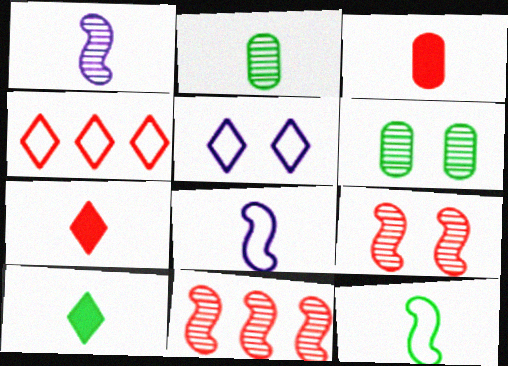[[2, 7, 8], 
[2, 10, 12], 
[3, 4, 9]]